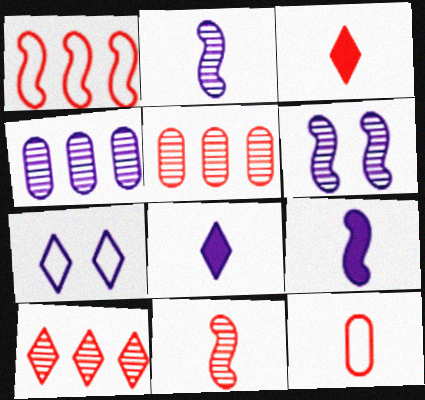[[3, 11, 12], 
[4, 7, 9]]